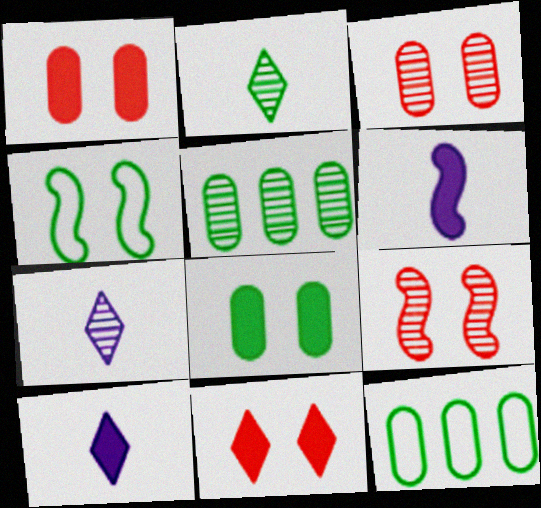[[5, 7, 9], 
[9, 10, 12]]